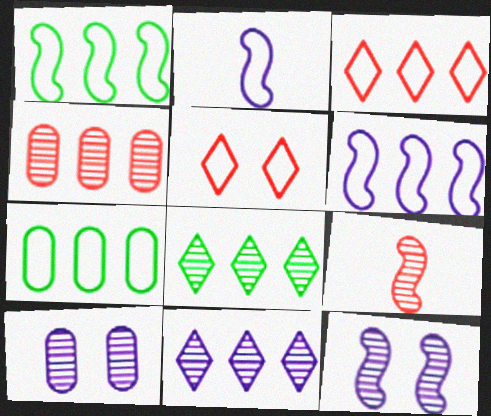[[2, 5, 7], 
[3, 6, 7], 
[8, 9, 10]]